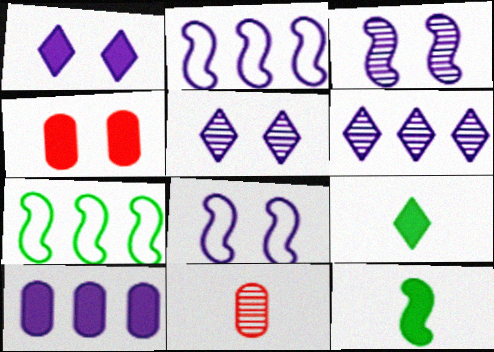[[1, 7, 11], 
[2, 6, 10]]